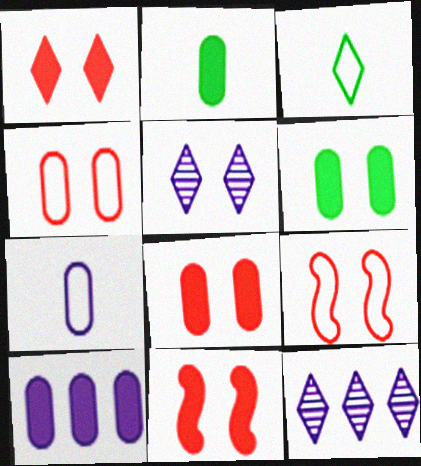[[1, 3, 12], 
[1, 8, 11], 
[2, 8, 10], 
[2, 9, 12], 
[5, 6, 9]]